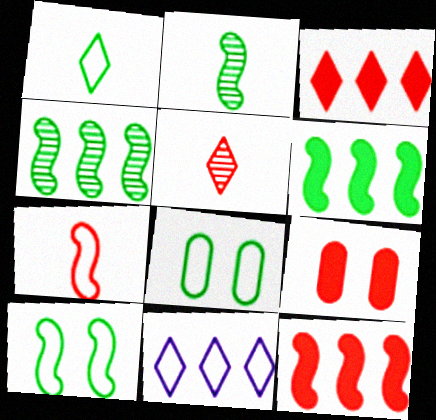[[2, 6, 10], 
[2, 9, 11], 
[7, 8, 11]]